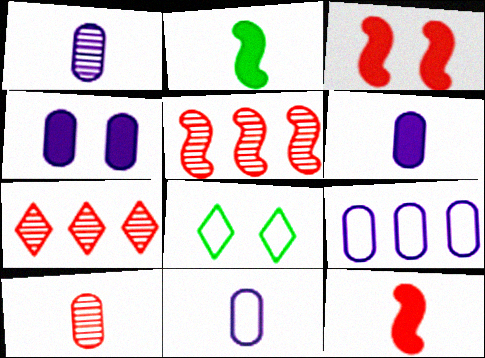[[1, 4, 9], 
[1, 6, 11], 
[5, 6, 8]]